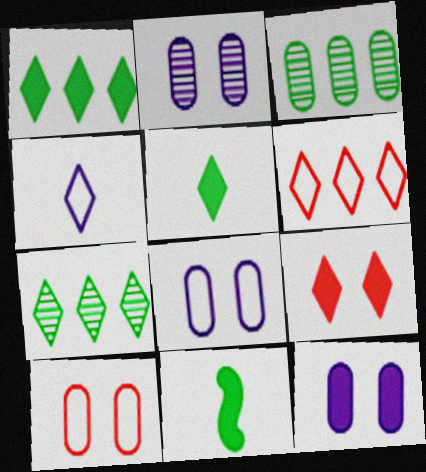[[2, 6, 11], 
[2, 8, 12], 
[4, 7, 9]]